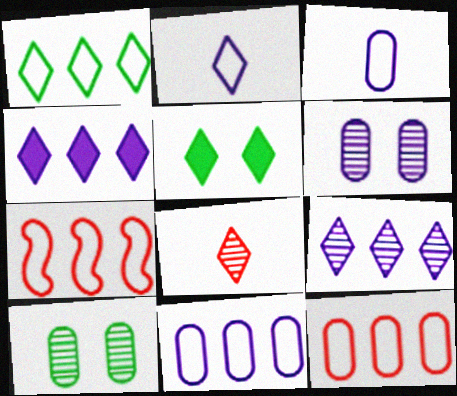[[1, 7, 11]]